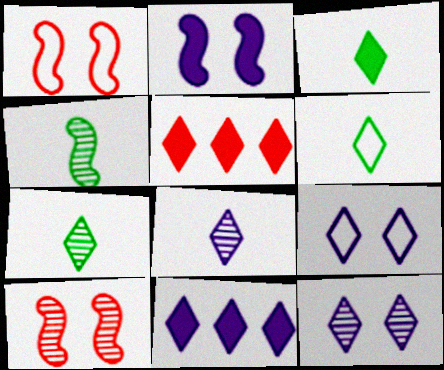[[3, 6, 7], 
[5, 6, 12], 
[5, 7, 9], 
[8, 9, 11]]